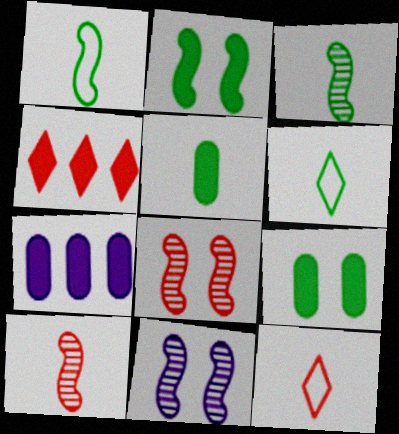[[3, 5, 6], 
[6, 7, 8]]